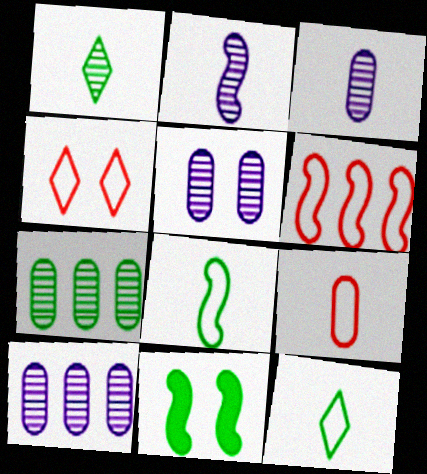[[2, 6, 11], 
[3, 5, 10], 
[4, 5, 11], 
[4, 6, 9], 
[7, 11, 12]]